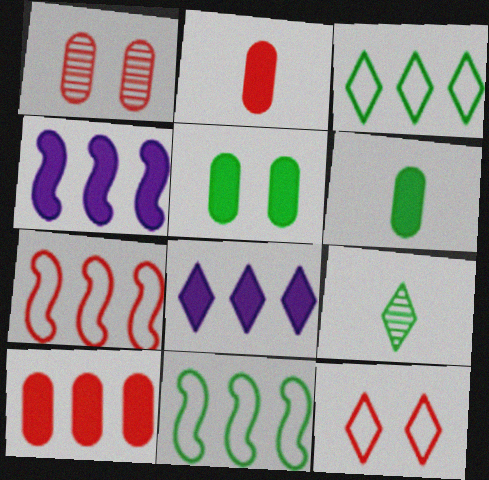[[5, 9, 11], 
[8, 9, 12]]